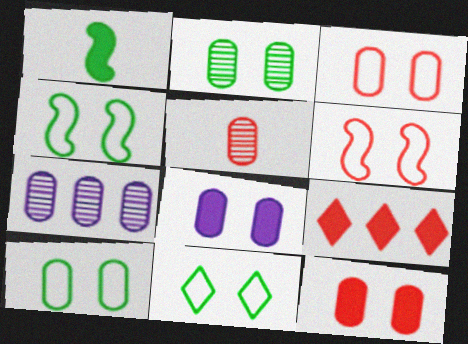[[1, 8, 9], 
[2, 3, 8], 
[2, 5, 7], 
[4, 10, 11], 
[5, 6, 9]]